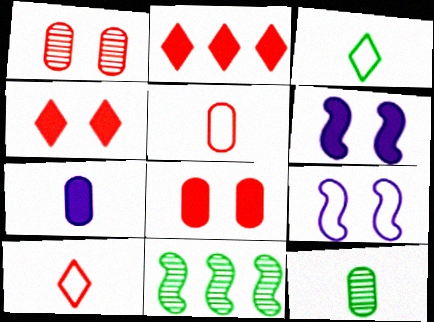[[2, 9, 12], 
[5, 7, 12]]